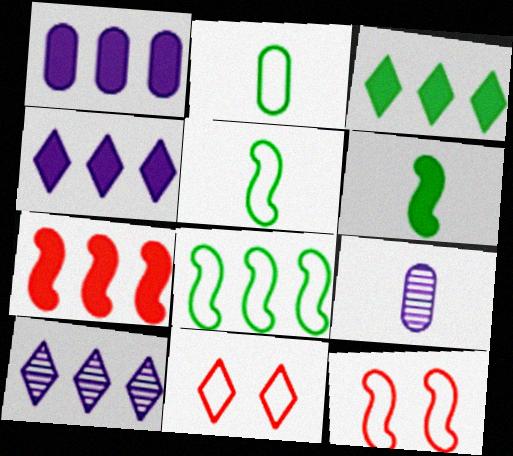[[1, 3, 7], 
[3, 9, 12]]